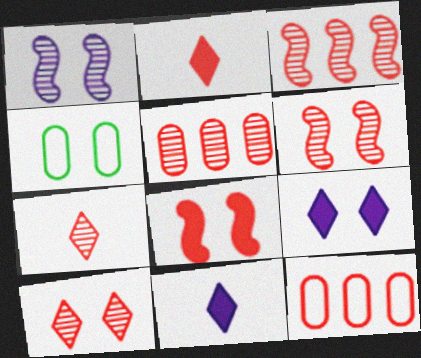[[2, 6, 12], 
[3, 4, 11], 
[4, 6, 9], 
[5, 6, 7], 
[7, 8, 12]]